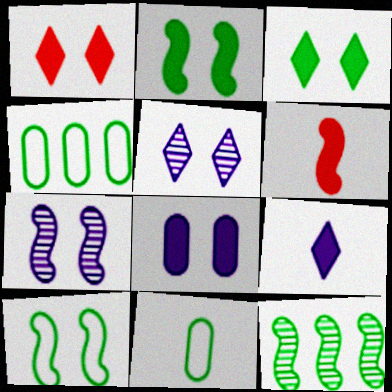[[1, 2, 8], 
[3, 11, 12], 
[4, 5, 6]]